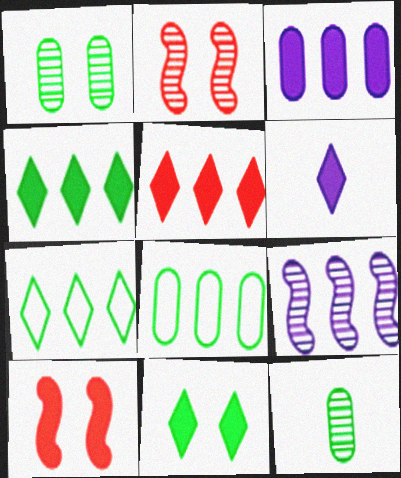[[2, 6, 8], 
[5, 6, 11], 
[5, 8, 9]]